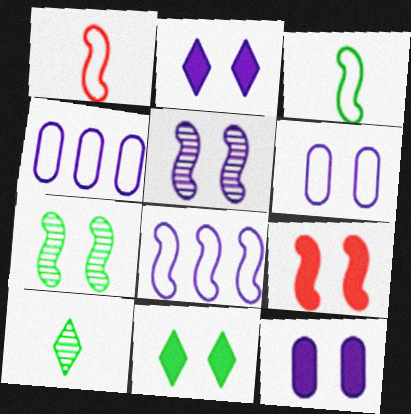[[2, 5, 6], 
[4, 9, 10], 
[9, 11, 12]]